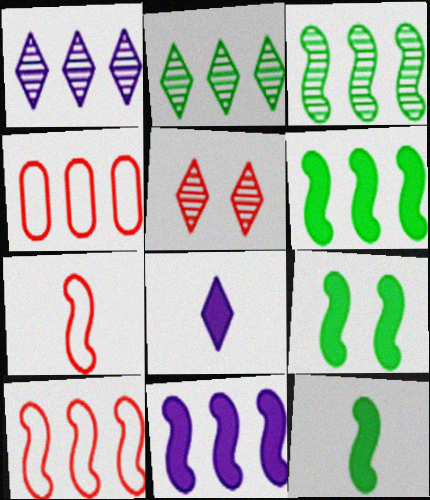[[1, 4, 6], 
[2, 4, 11], 
[3, 10, 11], 
[6, 9, 12]]